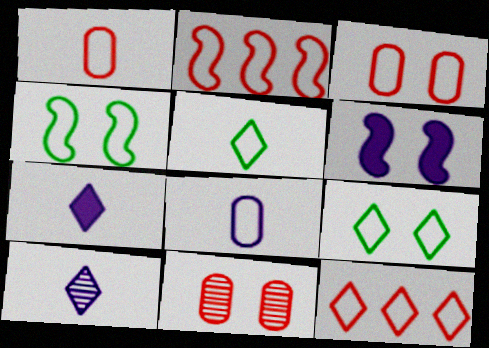[[2, 8, 9], 
[4, 8, 12], 
[6, 9, 11]]